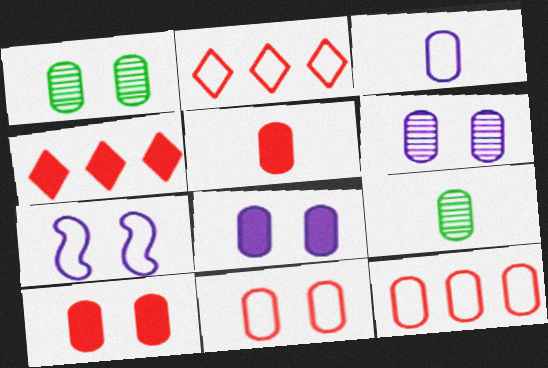[[1, 8, 11], 
[3, 5, 9], 
[4, 7, 9], 
[8, 9, 12]]